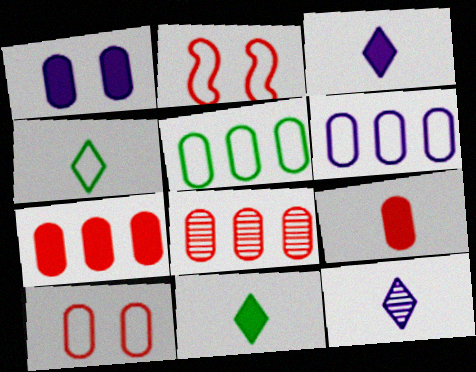[[2, 4, 6], 
[8, 9, 10]]